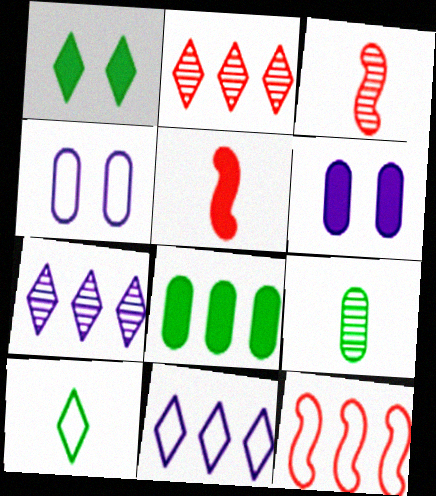[[4, 10, 12], 
[7, 8, 12]]